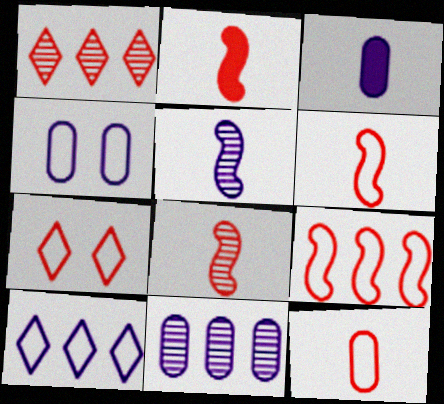[[2, 6, 8], 
[3, 4, 11], 
[7, 9, 12]]